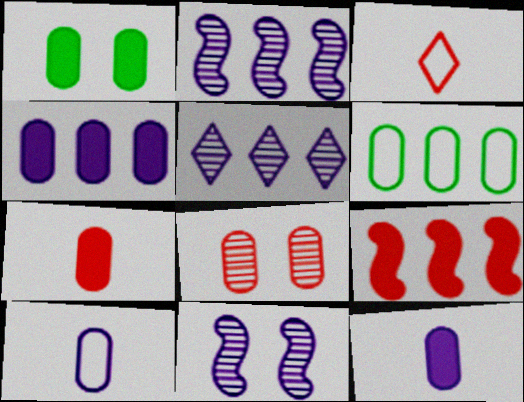[[1, 2, 3], 
[1, 4, 7], 
[3, 8, 9], 
[5, 6, 9], 
[6, 8, 12]]